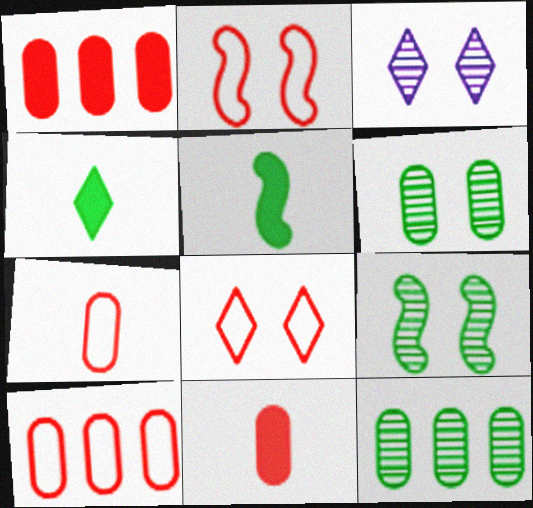[[3, 5, 10]]